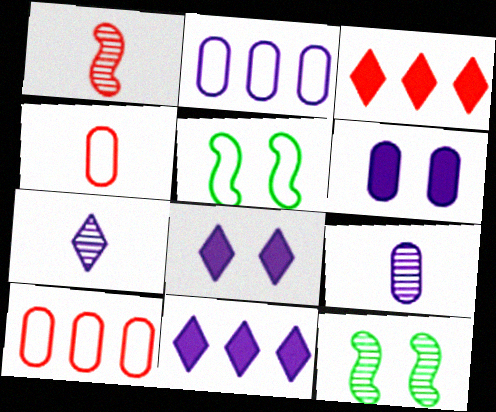[[2, 6, 9], 
[3, 5, 9], 
[4, 11, 12]]